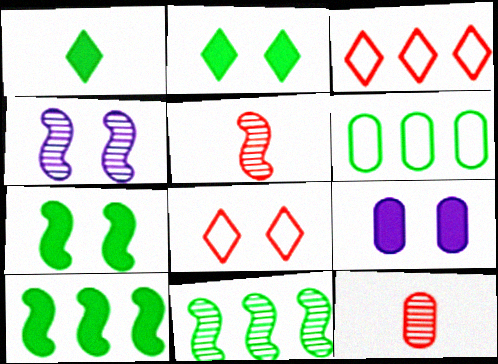[[4, 5, 11], 
[6, 9, 12]]